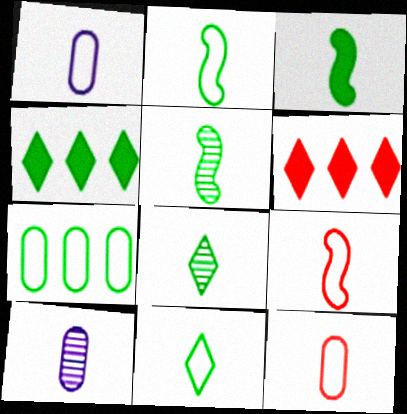[[1, 9, 11], 
[2, 3, 5]]